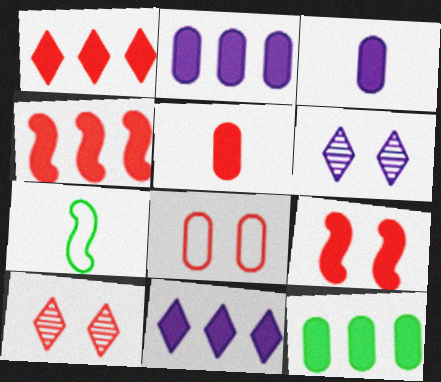[[1, 5, 9], 
[2, 7, 10], 
[4, 11, 12], 
[8, 9, 10]]